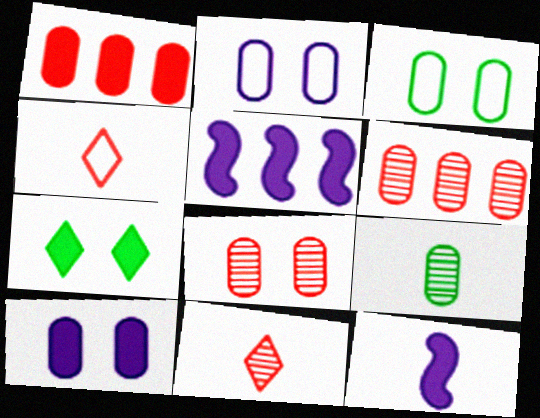[[1, 2, 9], 
[1, 7, 12], 
[3, 5, 11], 
[3, 8, 10], 
[4, 9, 12]]